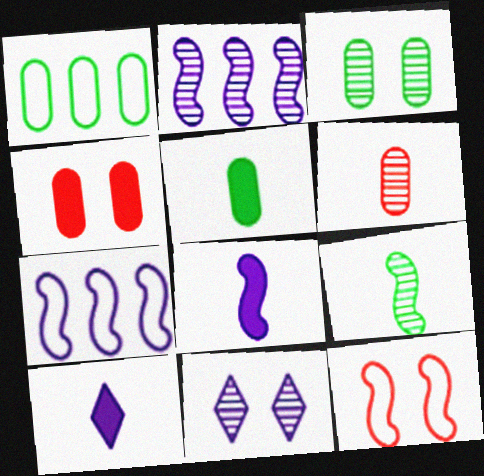[[1, 3, 5]]